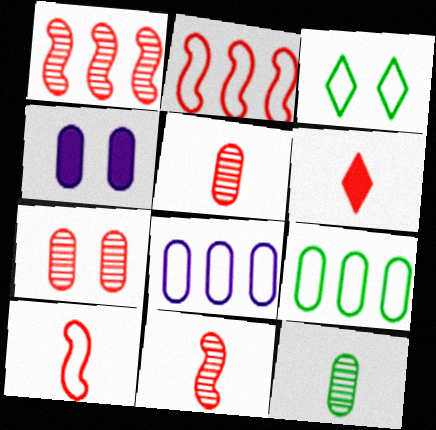[[2, 6, 7], 
[3, 8, 10], 
[4, 5, 9], 
[5, 6, 10]]